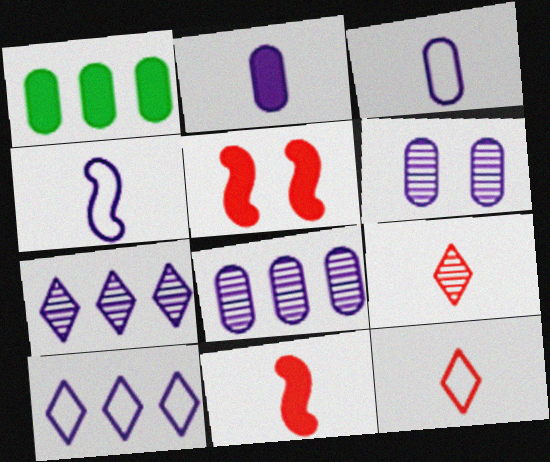[]